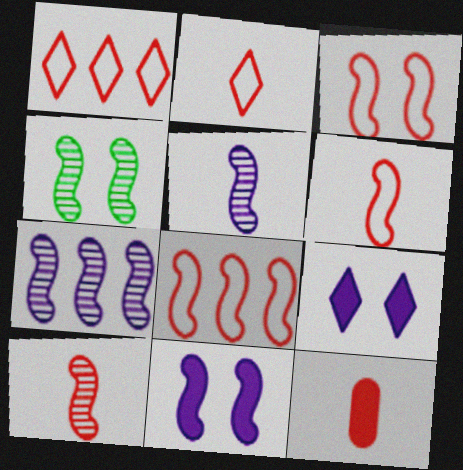[[2, 10, 12], 
[3, 4, 11], 
[3, 6, 8], 
[4, 7, 10]]